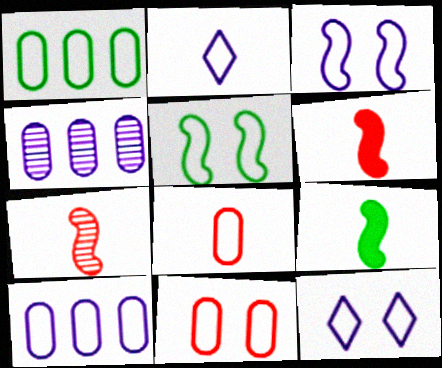[[2, 3, 10], 
[5, 11, 12]]